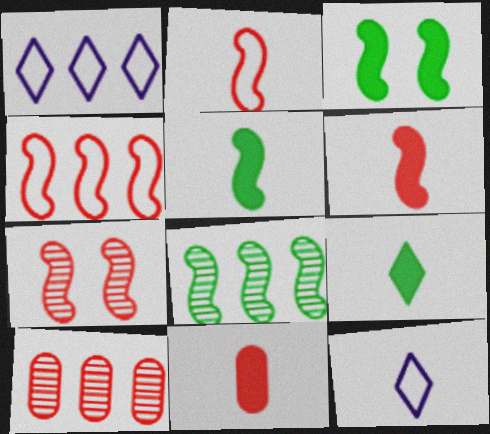[[3, 10, 12], 
[4, 6, 7]]